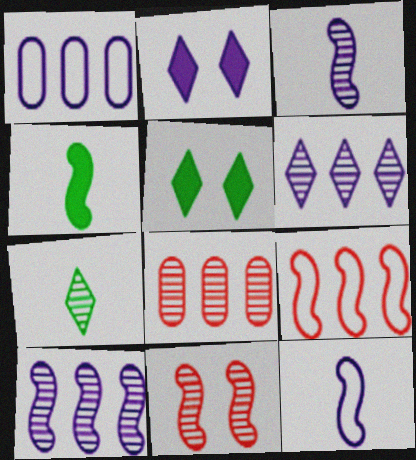[[1, 2, 3], 
[5, 8, 12]]